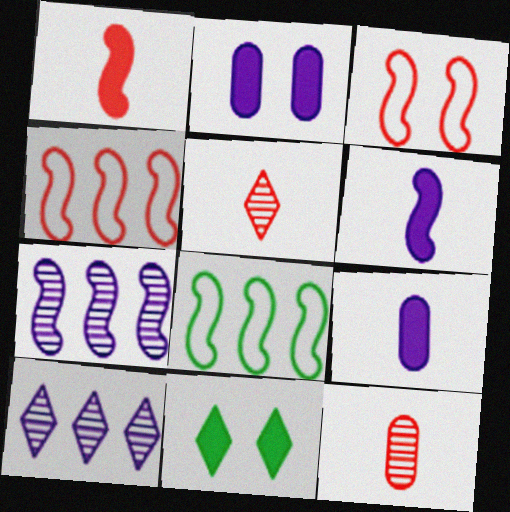[[2, 5, 8]]